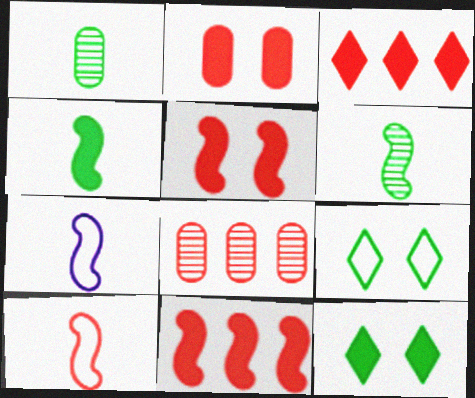[[7, 8, 12]]